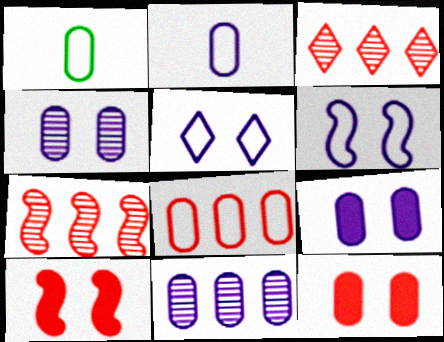[[1, 11, 12], 
[2, 9, 11]]